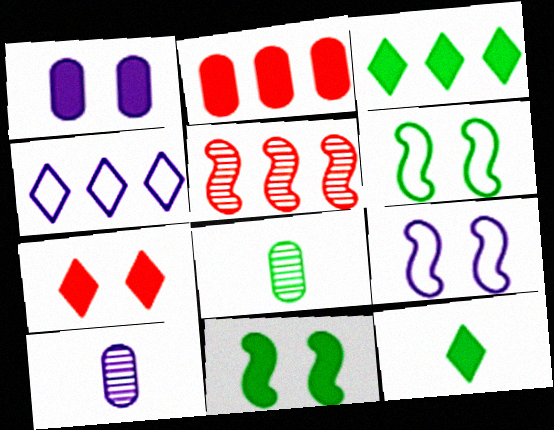[[1, 7, 11], 
[3, 6, 8]]